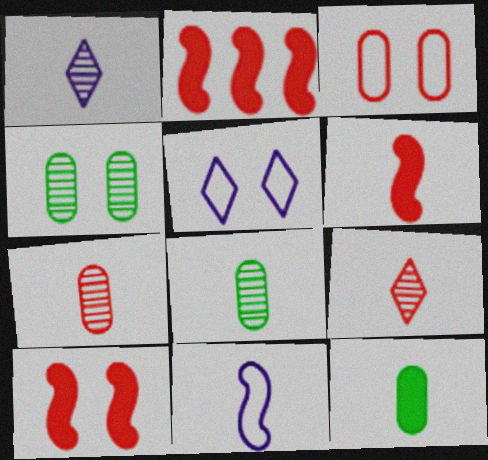[[2, 3, 9], 
[2, 5, 8], 
[2, 6, 10], 
[4, 5, 10], 
[9, 11, 12]]